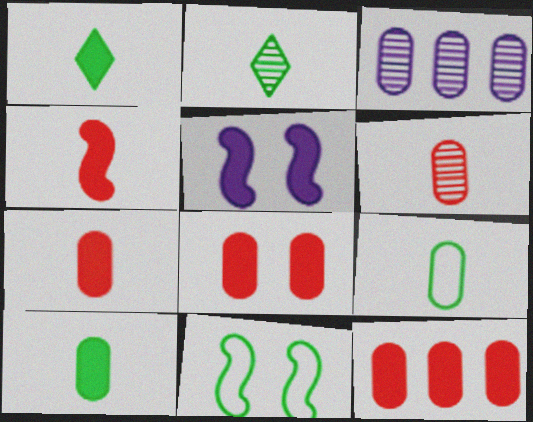[[1, 5, 12], 
[3, 8, 9], 
[7, 8, 12]]